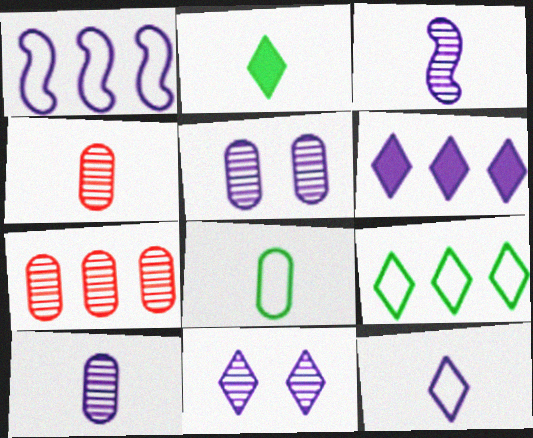[[6, 11, 12]]